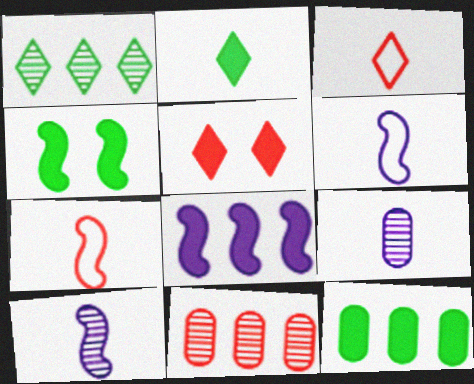[[2, 4, 12], 
[2, 7, 9], 
[5, 7, 11]]